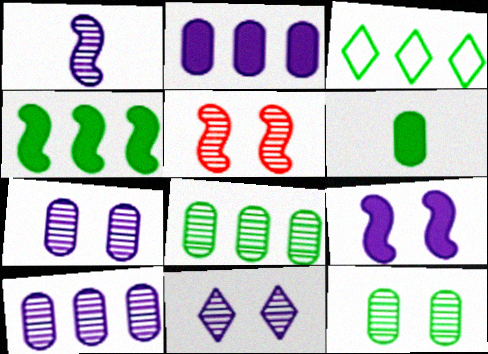[[1, 10, 11], 
[3, 4, 8], 
[5, 11, 12]]